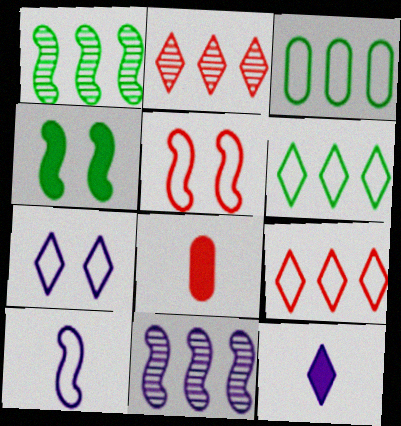[[1, 7, 8], 
[2, 5, 8]]